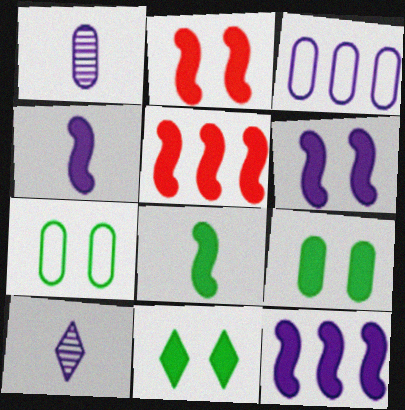[[2, 8, 12], 
[3, 6, 10], 
[4, 6, 12], 
[5, 6, 8], 
[5, 7, 10]]